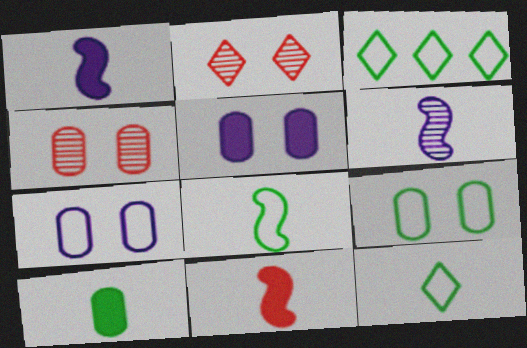[[1, 3, 4], 
[3, 8, 9], 
[4, 5, 9], 
[6, 8, 11]]